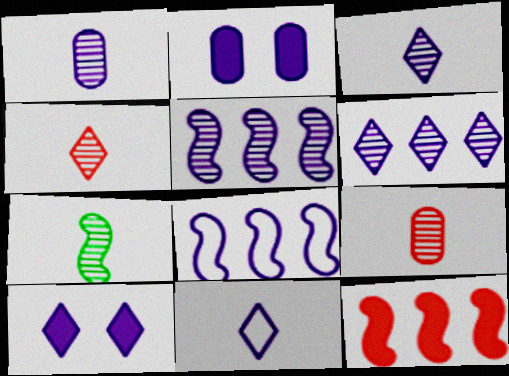[[1, 4, 7], 
[1, 8, 10], 
[2, 3, 8], 
[2, 5, 11], 
[3, 7, 9], 
[6, 10, 11]]